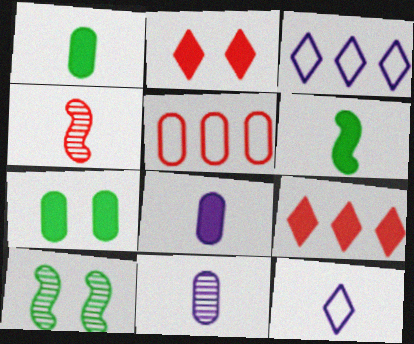[[1, 4, 12], 
[2, 4, 5], 
[3, 4, 7], 
[5, 7, 11]]